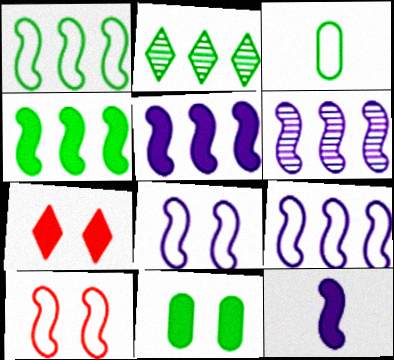[[3, 6, 7], 
[5, 6, 9], 
[6, 8, 12]]